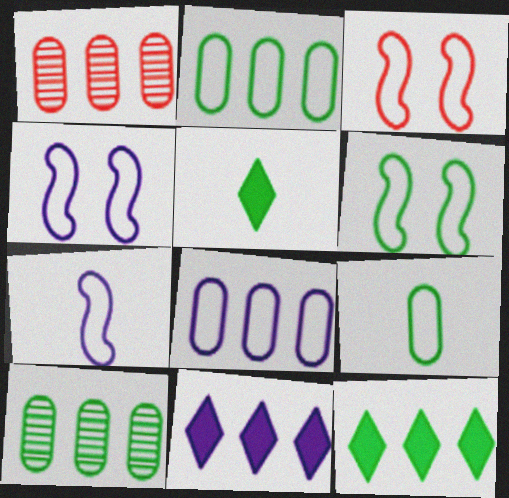[[1, 4, 5], 
[3, 4, 6], 
[5, 6, 10]]